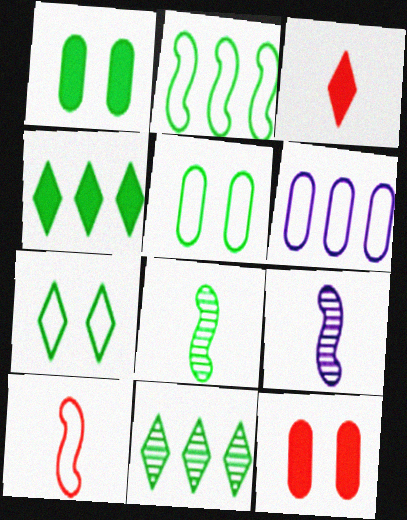[[4, 5, 8], 
[6, 7, 10]]